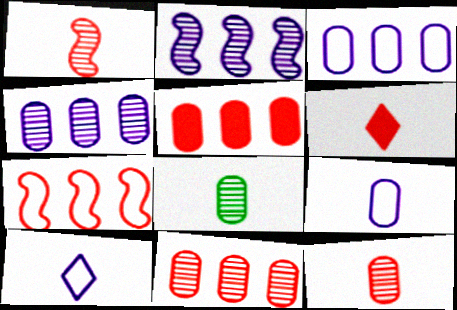[]